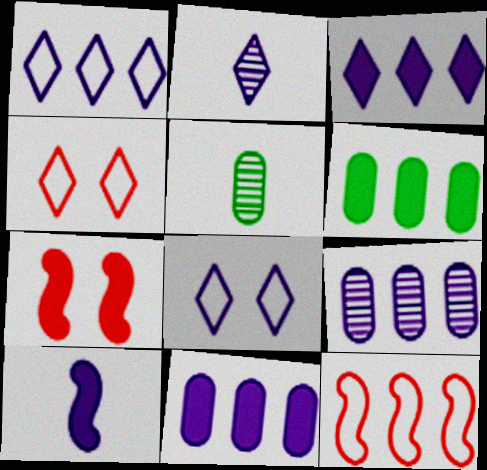[[1, 5, 7], 
[2, 3, 8], 
[8, 9, 10]]